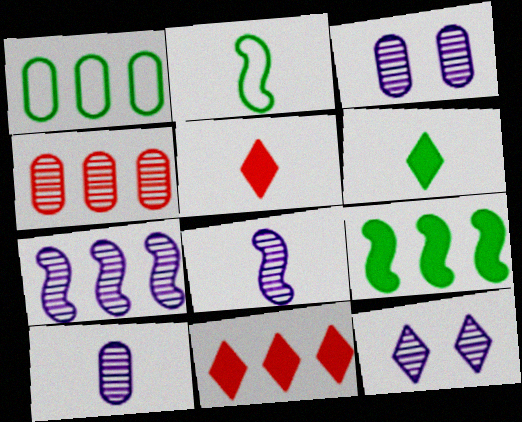[[1, 7, 11], 
[2, 3, 11], 
[2, 5, 10], 
[7, 10, 12]]